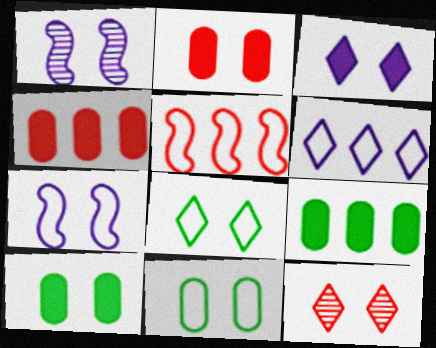[[1, 2, 8], 
[3, 8, 12], 
[7, 10, 12]]